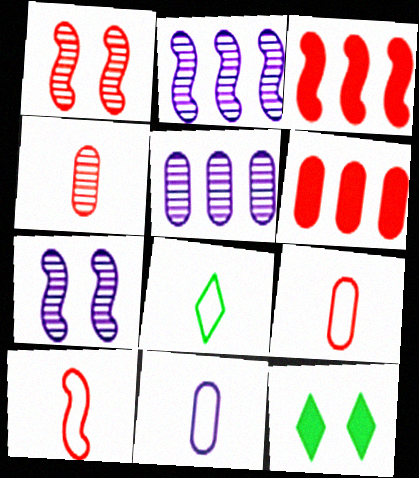[[1, 3, 10], 
[2, 9, 12], 
[5, 10, 12], 
[6, 7, 8], 
[8, 10, 11]]